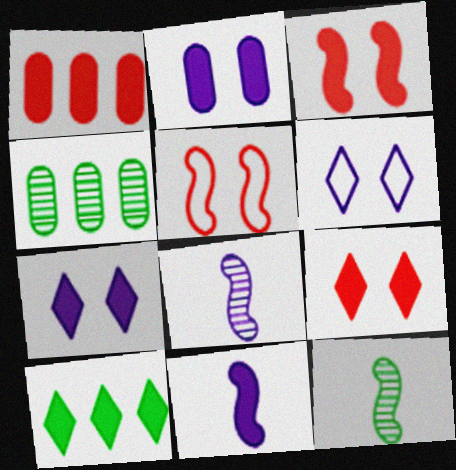[[1, 6, 12]]